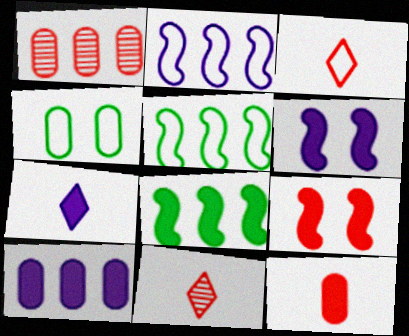[[1, 3, 9], 
[2, 3, 4], 
[6, 7, 10]]